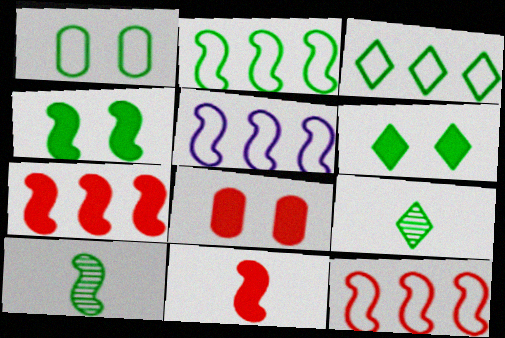[[2, 4, 10], 
[2, 5, 12], 
[3, 6, 9], 
[5, 8, 9]]